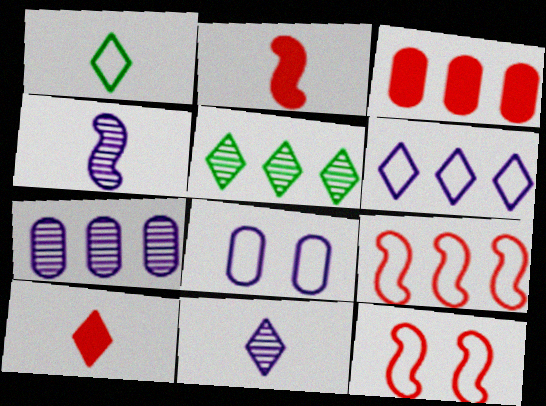[[1, 8, 9], 
[1, 10, 11], 
[2, 5, 8]]